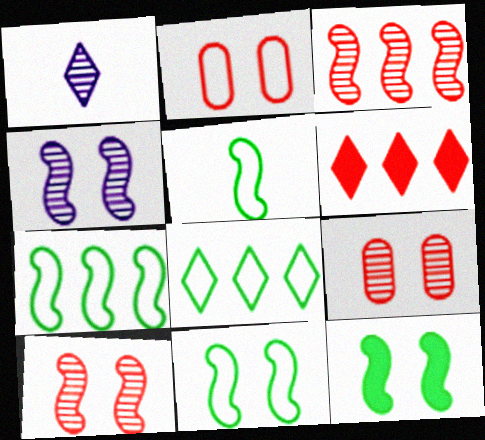[[5, 7, 11]]